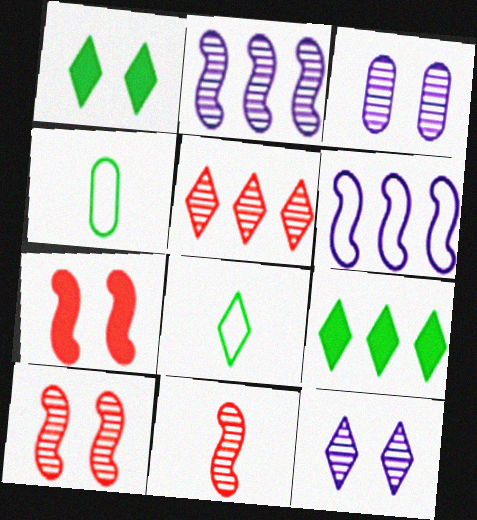[]